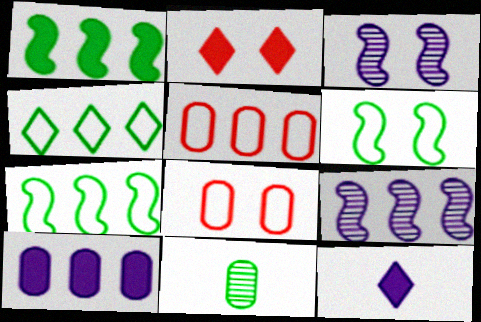[[8, 10, 11]]